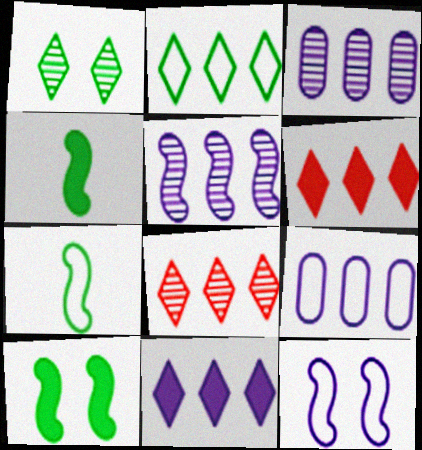[[2, 8, 11], 
[5, 9, 11]]